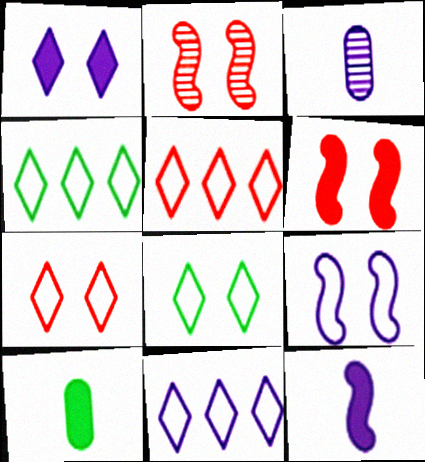[[2, 10, 11], 
[3, 4, 6], 
[4, 5, 11]]